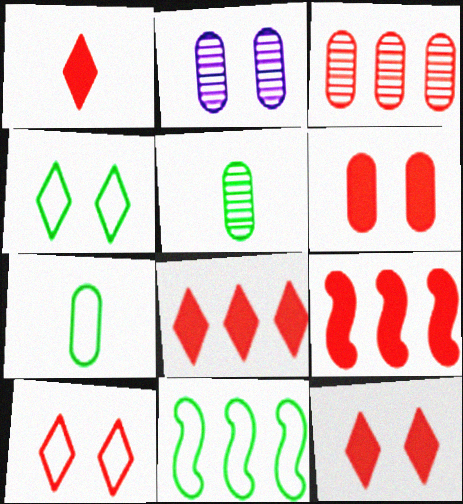[[1, 2, 11], 
[1, 6, 9], 
[1, 8, 12], 
[2, 3, 5], 
[4, 7, 11]]